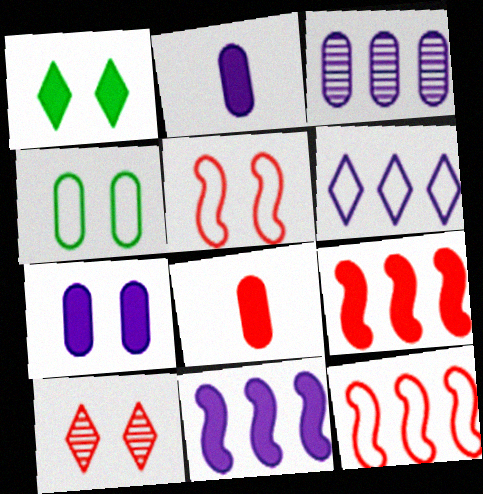[[1, 2, 9], 
[1, 8, 11], 
[3, 4, 8], 
[3, 6, 11], 
[8, 10, 12]]